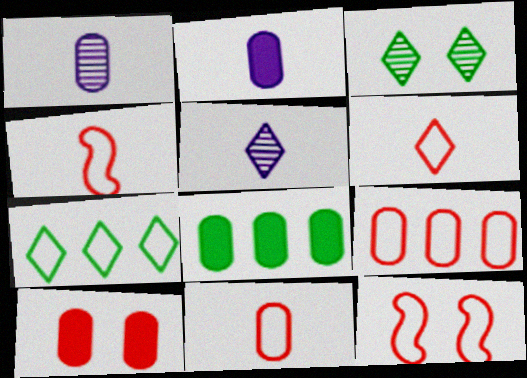[[2, 8, 10], 
[4, 6, 11], 
[5, 8, 12], 
[6, 9, 12]]